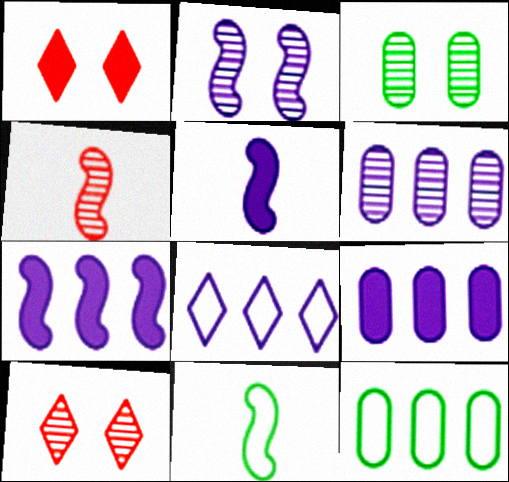[[1, 6, 11], 
[2, 3, 10], 
[4, 5, 11], 
[5, 10, 12], 
[6, 7, 8], 
[9, 10, 11]]